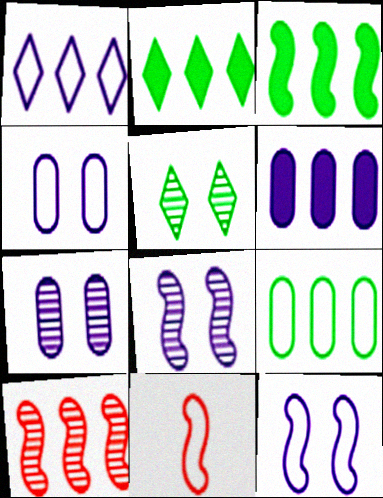[[2, 7, 11], 
[3, 8, 11], 
[5, 6, 11]]